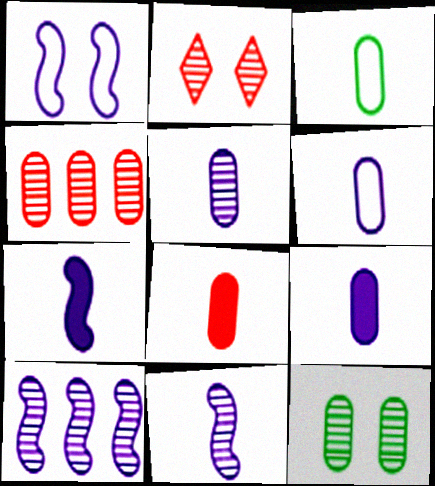[[1, 7, 10], 
[3, 5, 8], 
[4, 5, 12], 
[5, 6, 9]]